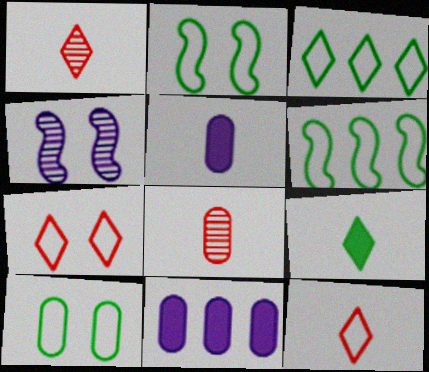[[1, 2, 11], 
[8, 10, 11]]